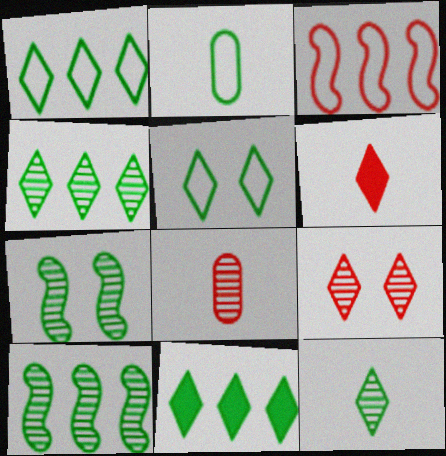[[1, 4, 11], 
[2, 7, 11], 
[5, 11, 12]]